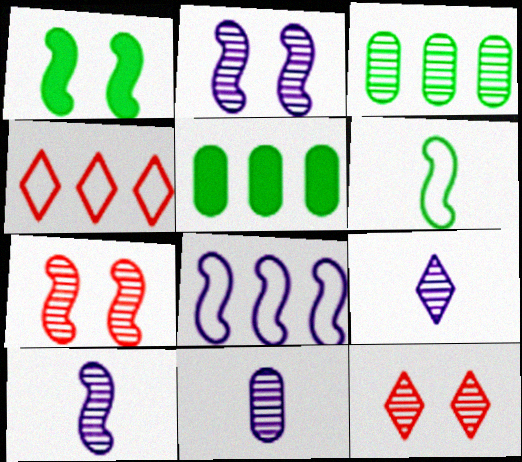[[1, 4, 11], 
[3, 7, 9], 
[3, 10, 12], 
[9, 10, 11]]